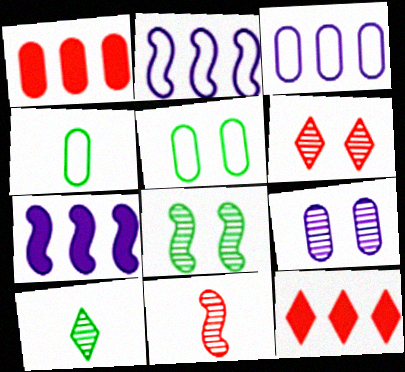[[1, 4, 9], 
[4, 6, 7], 
[6, 8, 9]]